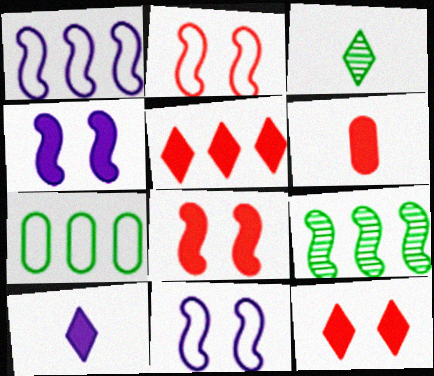[[5, 6, 8]]